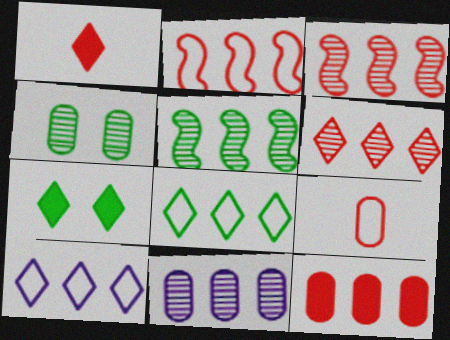[[2, 6, 12], 
[5, 6, 11], 
[5, 10, 12]]